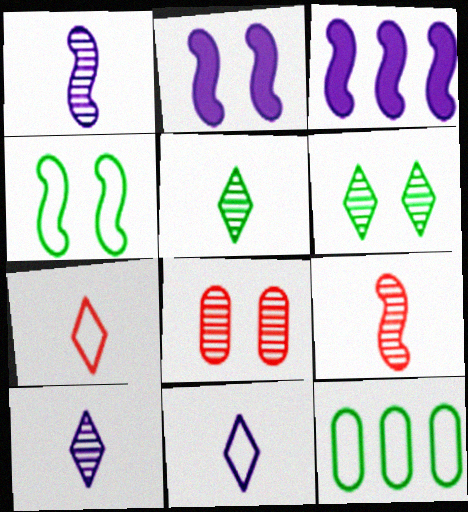[[3, 4, 9]]